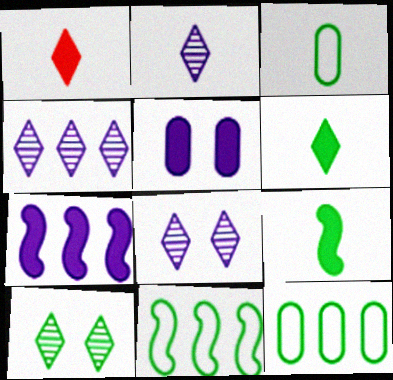[[2, 4, 8], 
[9, 10, 12]]